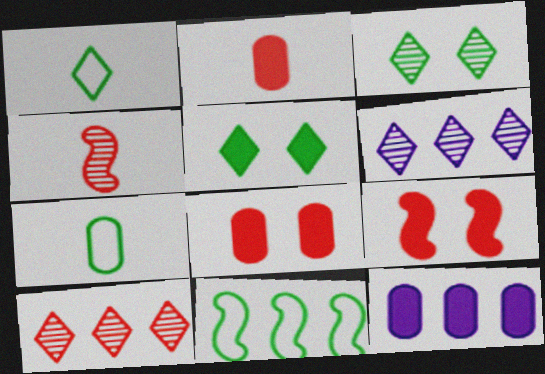[[6, 7, 9], 
[10, 11, 12]]